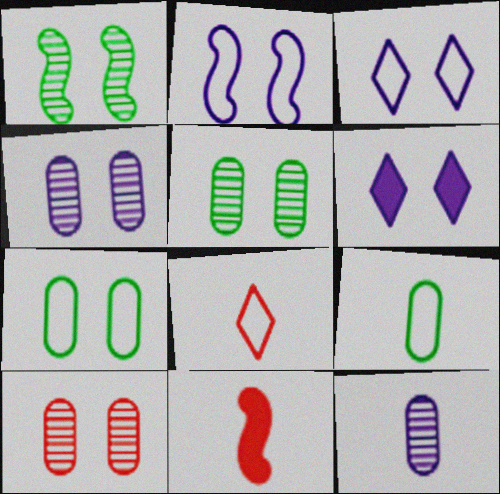[[2, 4, 6], 
[4, 5, 10]]